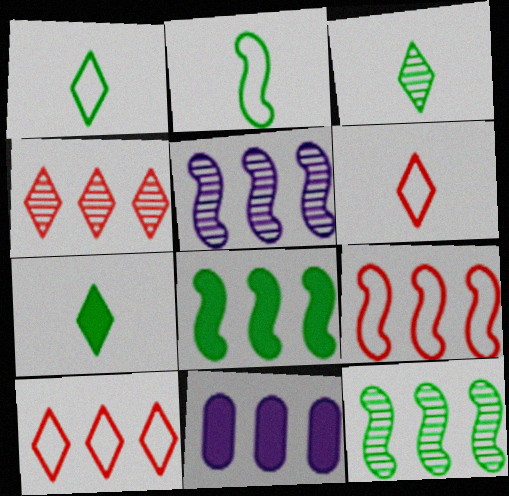[[1, 3, 7], 
[5, 8, 9], 
[10, 11, 12]]